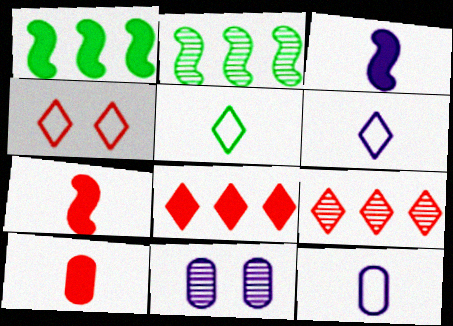[]